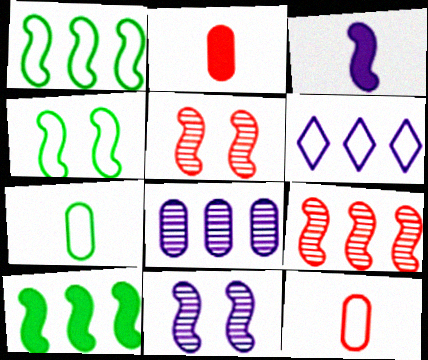[[1, 3, 5], 
[3, 4, 9], 
[4, 6, 12]]